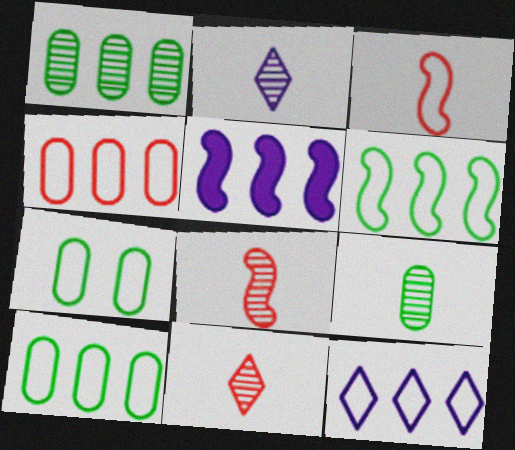[[2, 8, 9], 
[3, 7, 12], 
[4, 6, 12], 
[5, 7, 11]]